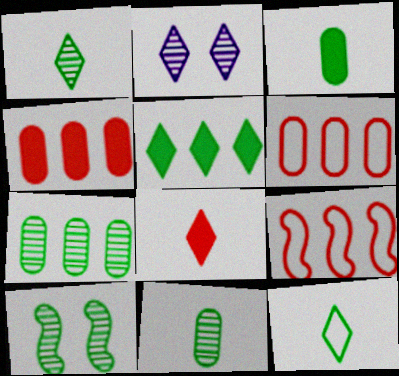[[1, 7, 10], 
[2, 3, 9]]